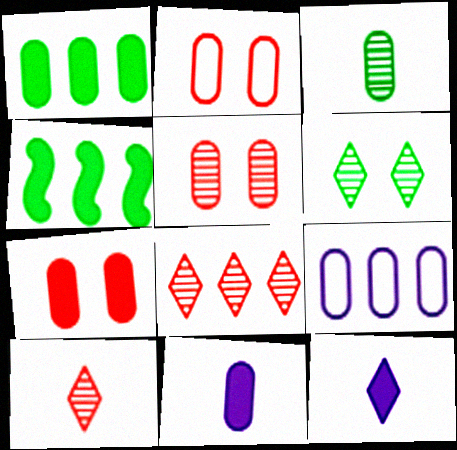[[1, 7, 11], 
[2, 5, 7], 
[3, 7, 9], 
[4, 7, 12], 
[4, 8, 9]]